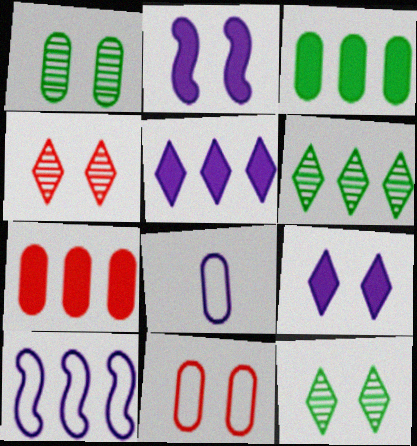[[1, 7, 8], 
[2, 11, 12], 
[6, 7, 10]]